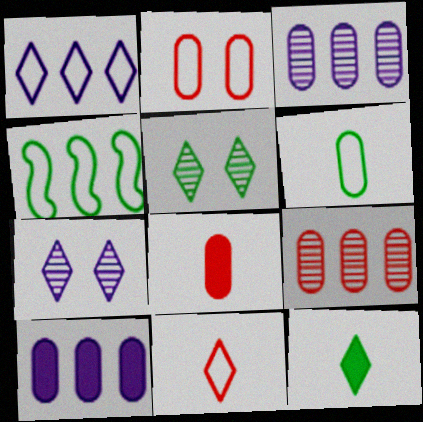[[2, 8, 9], 
[4, 7, 8]]